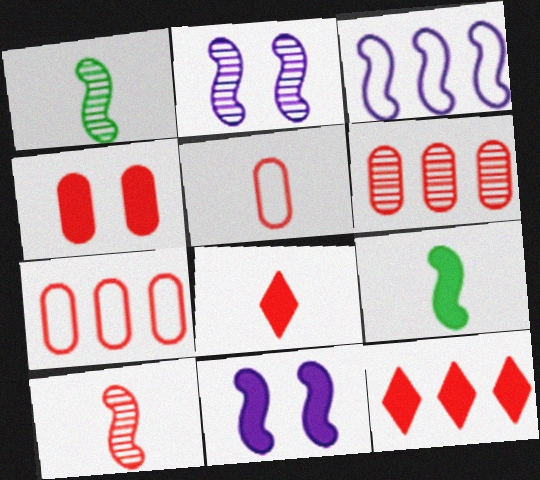[[4, 5, 6], 
[5, 8, 10]]